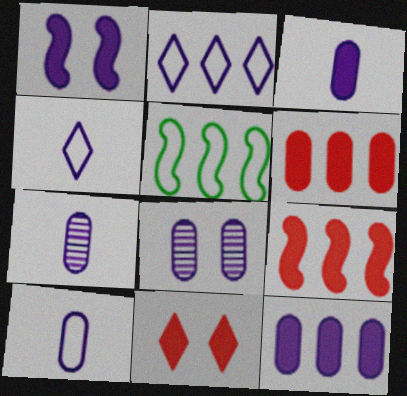[[1, 2, 7], 
[3, 7, 10], 
[5, 7, 11], 
[8, 10, 12]]